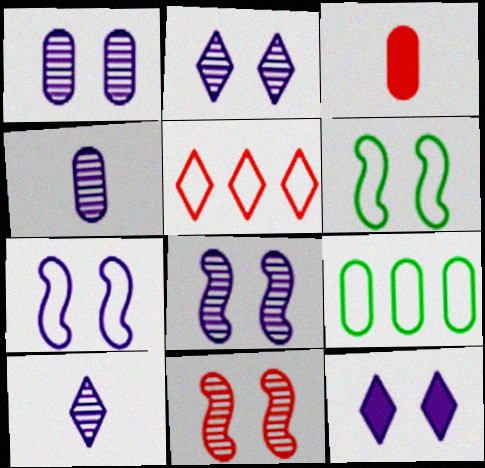[[1, 2, 8], 
[1, 3, 9], 
[1, 7, 12], 
[3, 5, 11]]